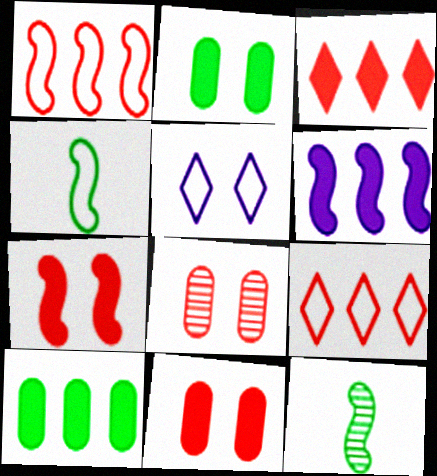[[3, 6, 10]]